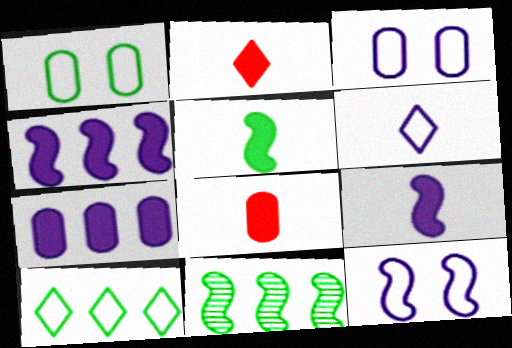[[2, 3, 11]]